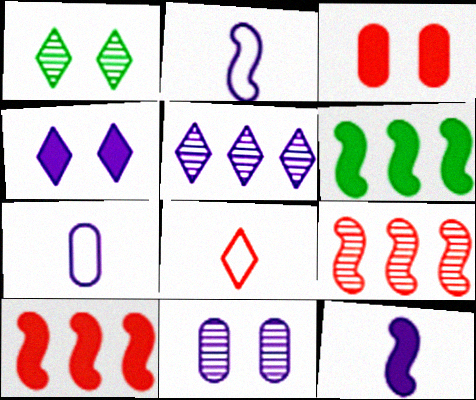[[1, 7, 10], 
[3, 8, 9], 
[6, 8, 11]]